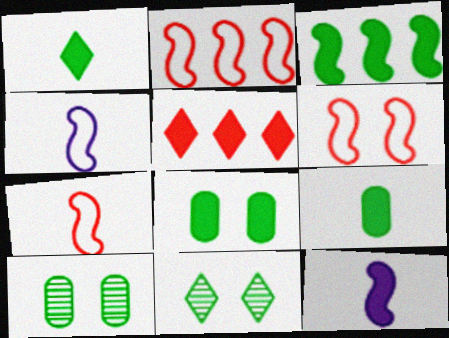[[1, 3, 8], 
[2, 6, 7], 
[4, 5, 10], 
[5, 8, 12]]